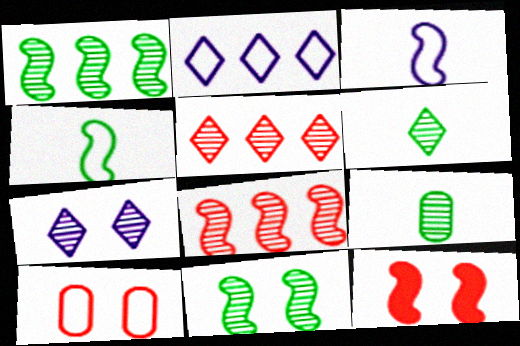[[1, 3, 12], 
[2, 4, 10], 
[2, 9, 12], 
[5, 6, 7], 
[7, 8, 9]]